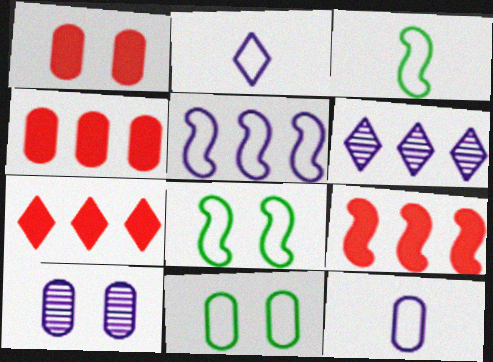[[1, 3, 6], 
[1, 10, 11], 
[3, 7, 10], 
[4, 7, 9]]